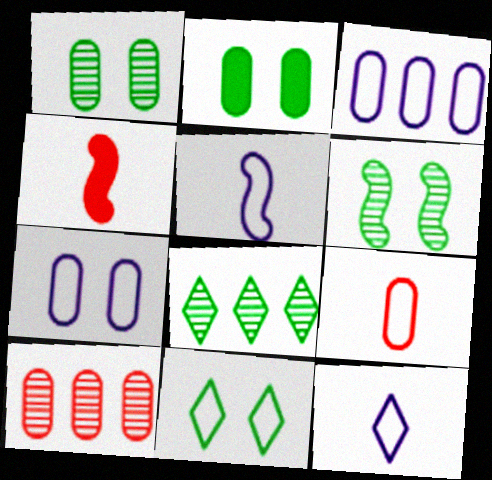[[2, 6, 11], 
[4, 7, 8]]